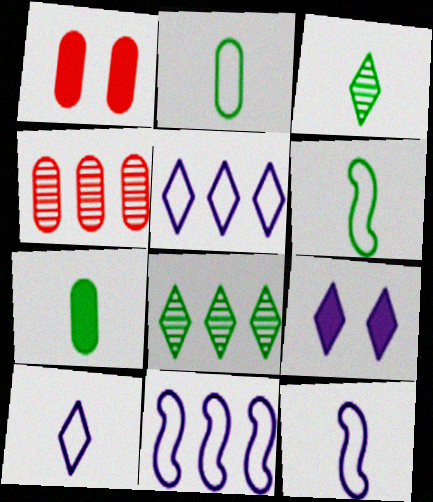[[1, 3, 11], 
[1, 8, 12], 
[3, 6, 7], 
[4, 6, 9]]